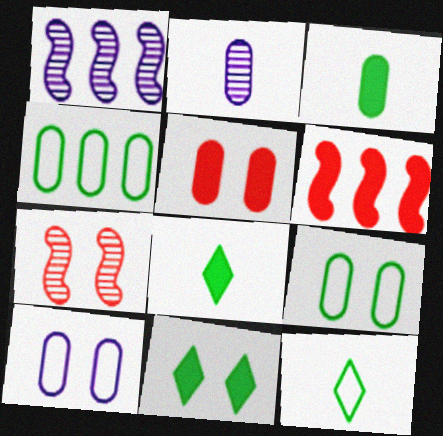[[1, 5, 12], 
[2, 4, 5], 
[7, 10, 11]]